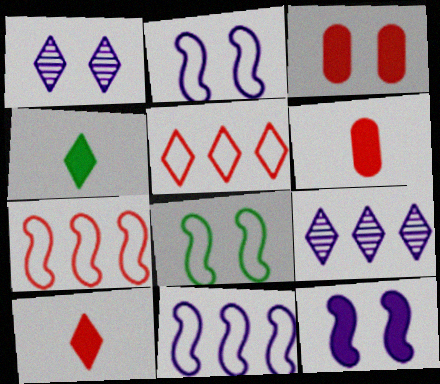[[1, 3, 8], 
[1, 4, 5], 
[6, 8, 9]]